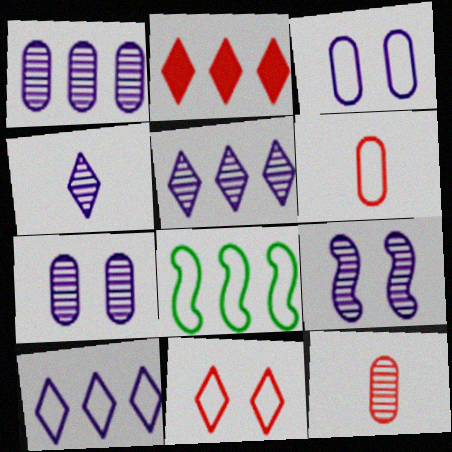[[1, 2, 8], 
[1, 4, 9]]